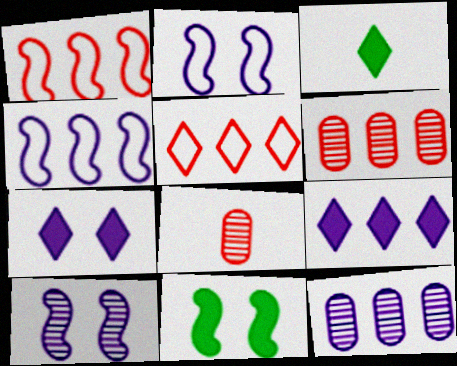[[2, 3, 6], 
[4, 9, 12]]